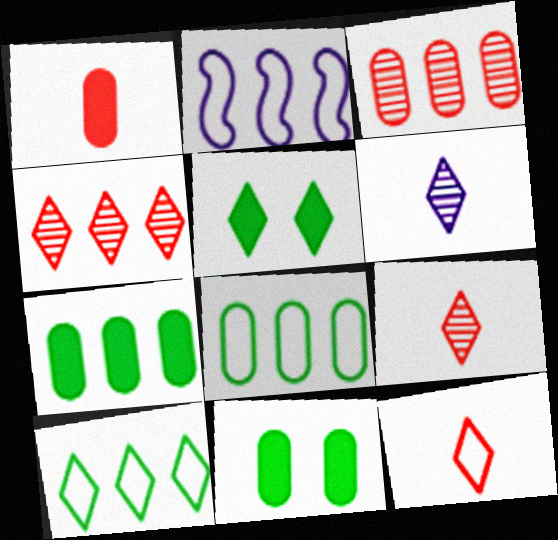[[2, 4, 7], 
[2, 9, 11]]